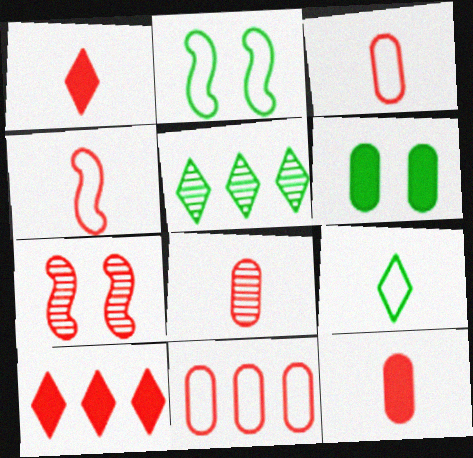[[1, 4, 8], 
[1, 7, 11], 
[3, 7, 10], 
[3, 8, 12]]